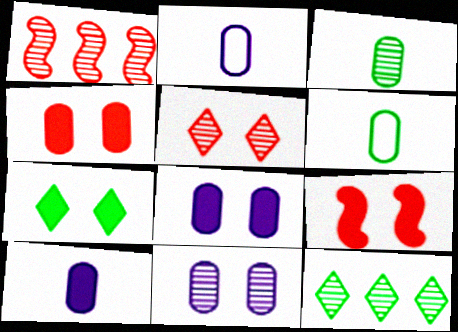[[1, 2, 7], 
[2, 9, 12], 
[7, 8, 9]]